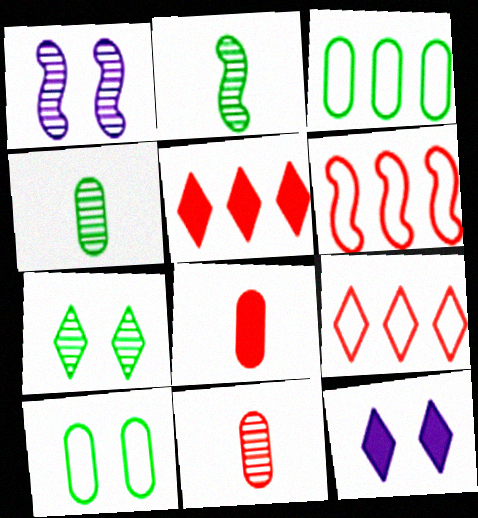[[4, 6, 12]]